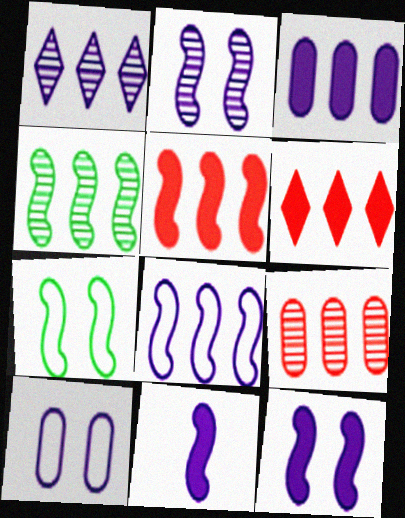[[1, 3, 8], 
[1, 4, 9], 
[1, 10, 11], 
[2, 8, 11], 
[4, 5, 8]]